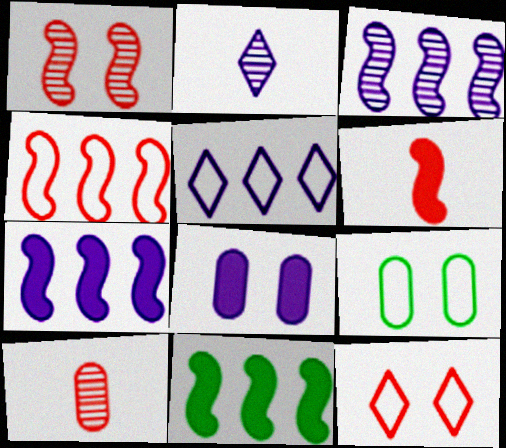[[1, 4, 6], 
[3, 4, 11]]